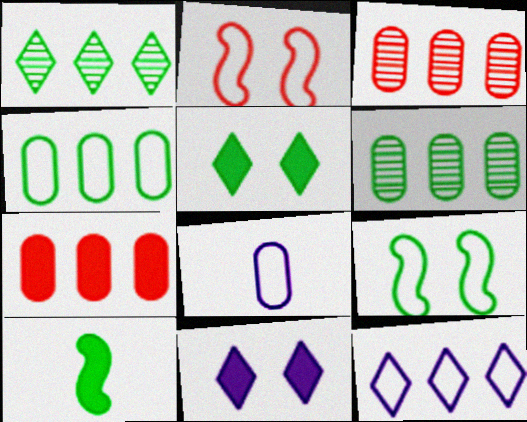[[7, 10, 11]]